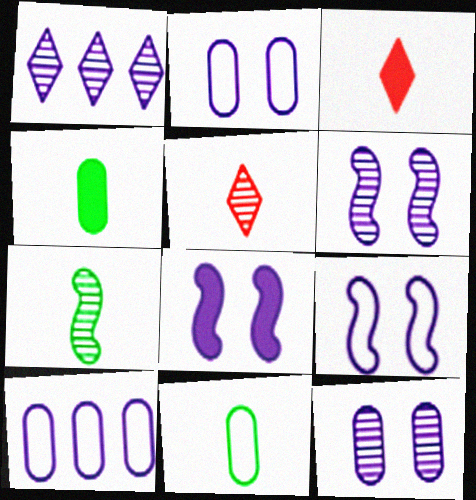[[6, 8, 9]]